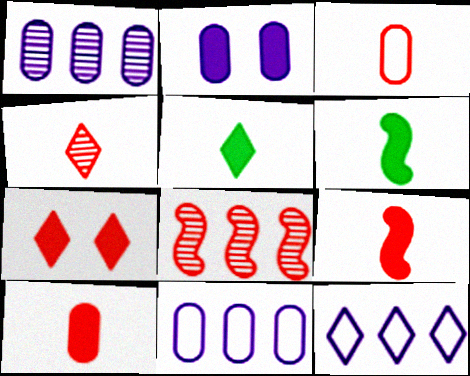[[3, 4, 9], 
[3, 7, 8]]